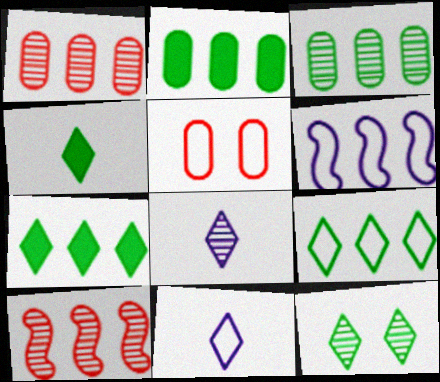[[1, 6, 7], 
[4, 9, 12]]